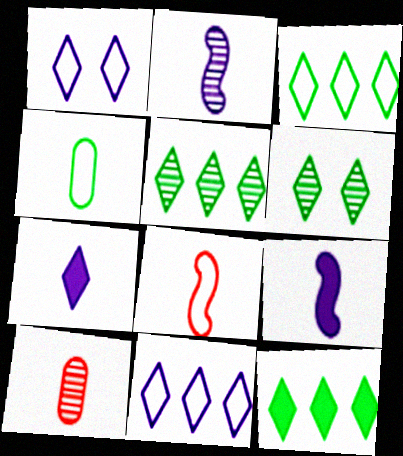[[3, 5, 12]]